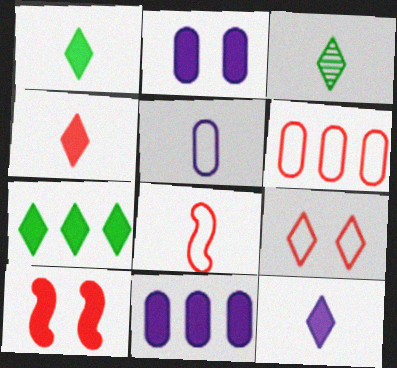[[1, 4, 12], 
[1, 10, 11], 
[6, 8, 9]]